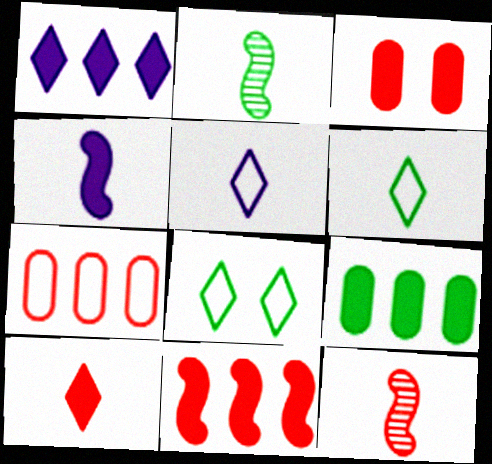[[1, 9, 11], 
[2, 8, 9], 
[3, 10, 11]]